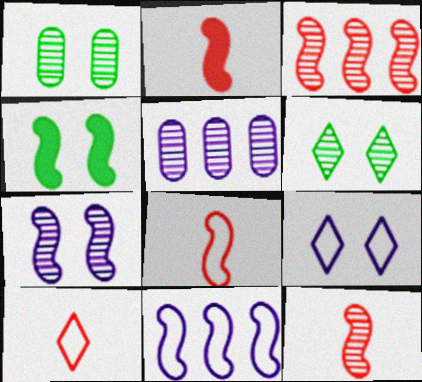[[2, 8, 12], 
[4, 5, 10], 
[4, 11, 12], 
[5, 6, 12]]